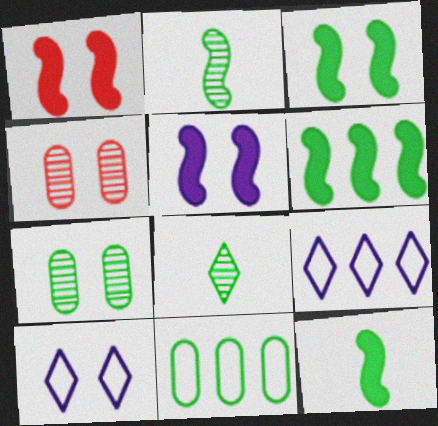[[1, 3, 5], 
[1, 7, 10], 
[3, 4, 10], 
[3, 6, 12], 
[3, 8, 11], 
[4, 9, 12]]